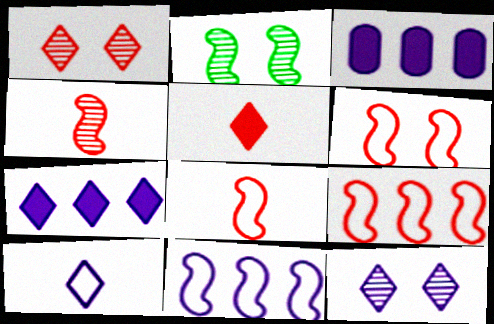[[6, 8, 9], 
[7, 10, 12]]